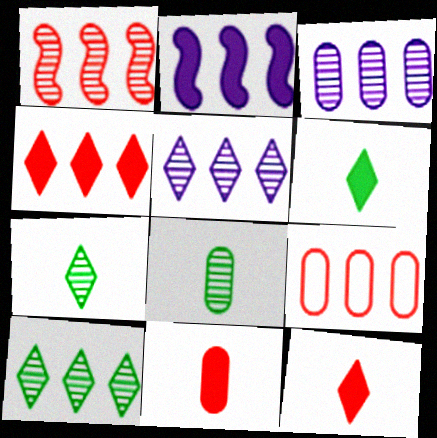[[1, 3, 10], 
[1, 4, 9], 
[2, 9, 10]]